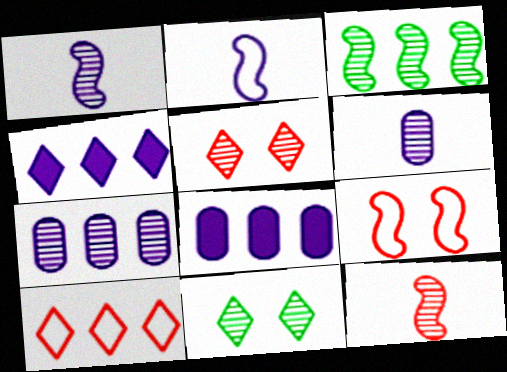[[3, 5, 6], 
[3, 8, 10], 
[7, 11, 12]]